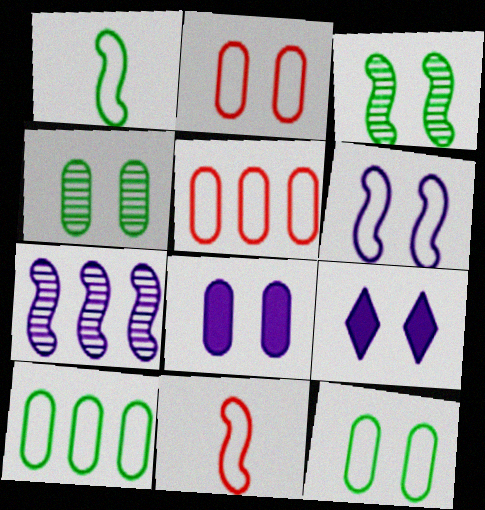[[2, 3, 9], 
[2, 4, 8]]